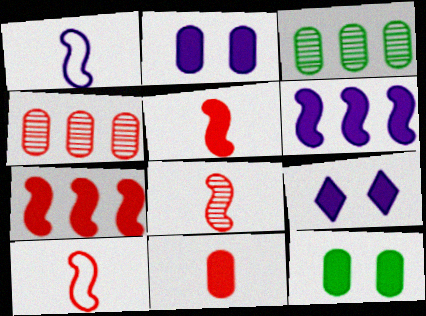[[3, 9, 10], 
[5, 8, 10]]